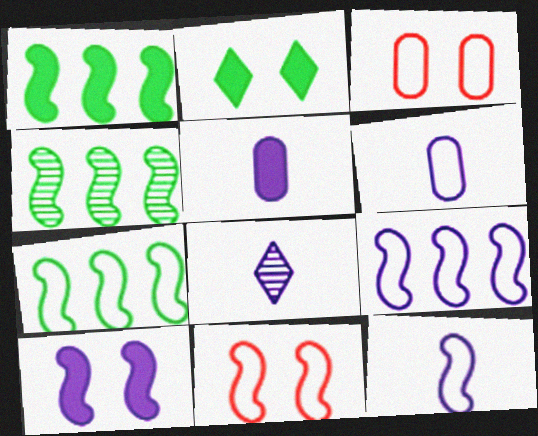[[1, 3, 8], 
[1, 4, 7], 
[5, 8, 12], 
[7, 11, 12]]